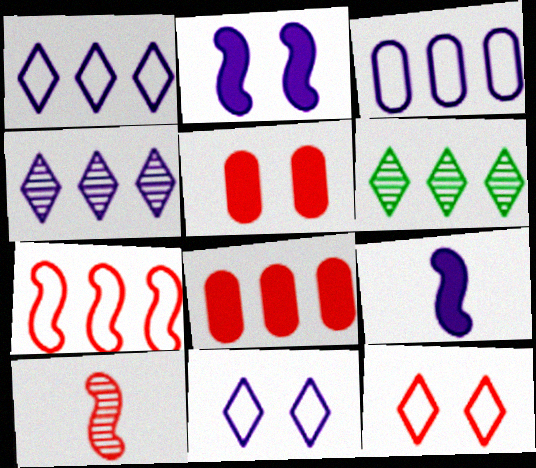[[8, 10, 12]]